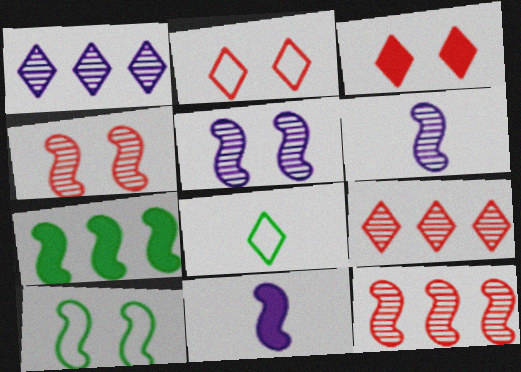[[1, 3, 8], 
[10, 11, 12]]